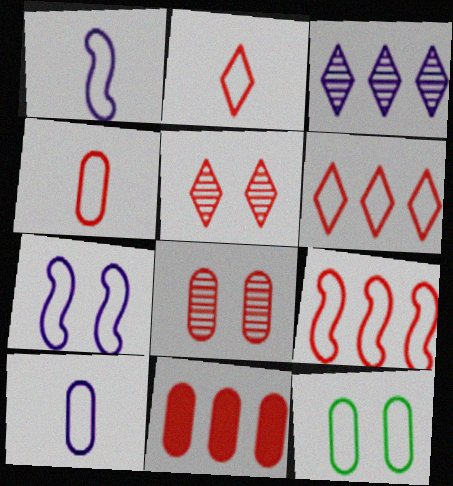[[1, 6, 12], 
[4, 8, 11]]